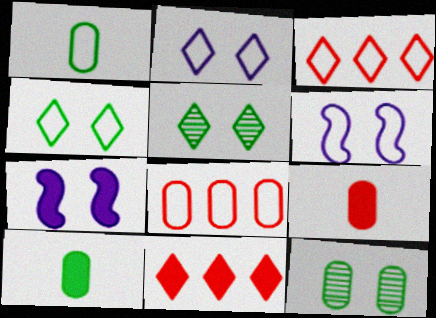[[1, 3, 6], 
[7, 10, 11]]